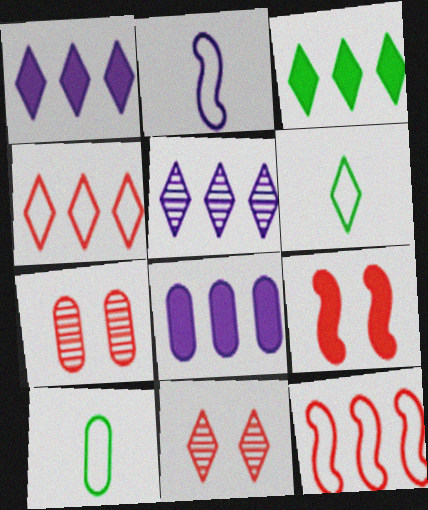[[1, 6, 11], 
[2, 3, 7], 
[3, 4, 5], 
[5, 9, 10], 
[7, 8, 10]]